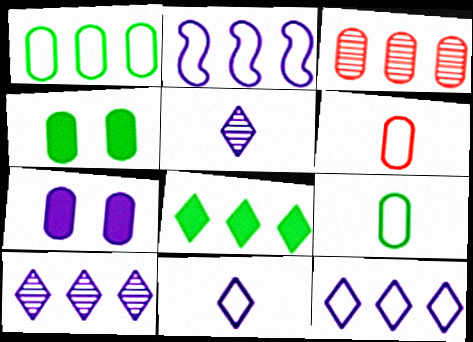[[2, 3, 8], 
[2, 5, 7], 
[3, 7, 9]]